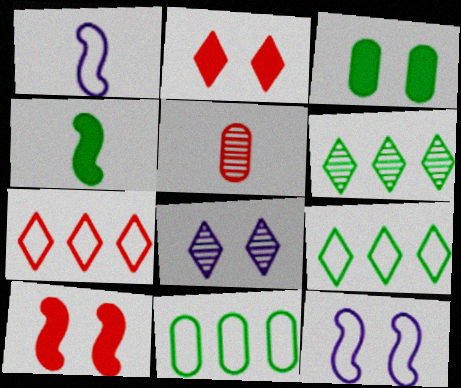[[5, 7, 10]]